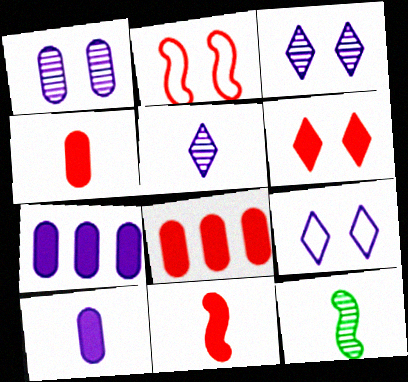[[6, 8, 11], 
[8, 9, 12]]